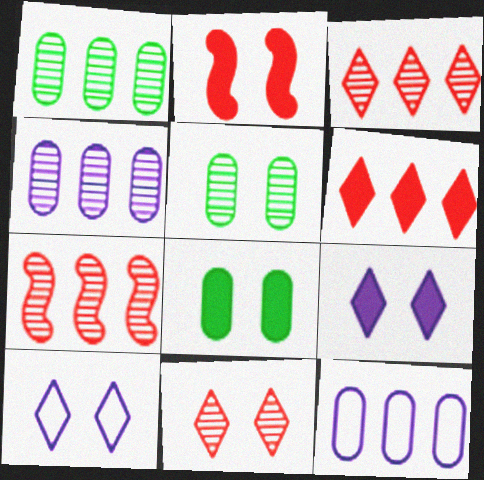[[2, 5, 10], 
[2, 8, 9]]